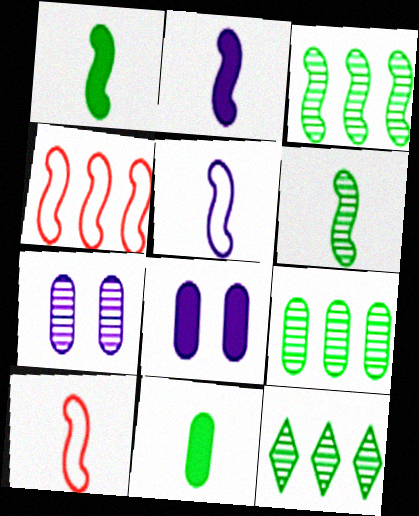[[2, 6, 10], 
[3, 9, 12], 
[8, 10, 12]]